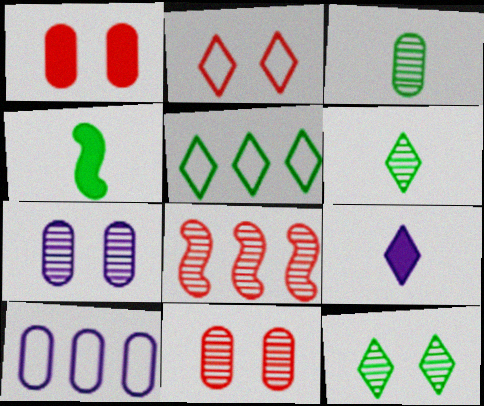[[1, 3, 10], 
[6, 7, 8]]